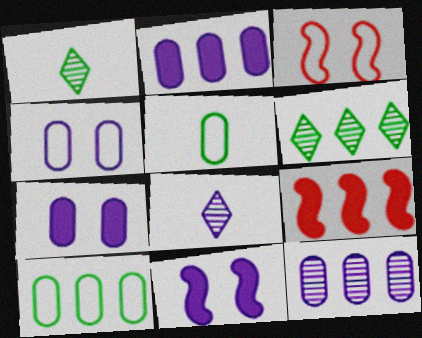[[1, 2, 3], 
[1, 4, 9]]